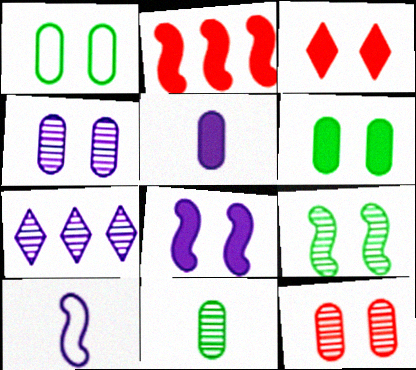[[2, 9, 10], 
[3, 6, 8]]